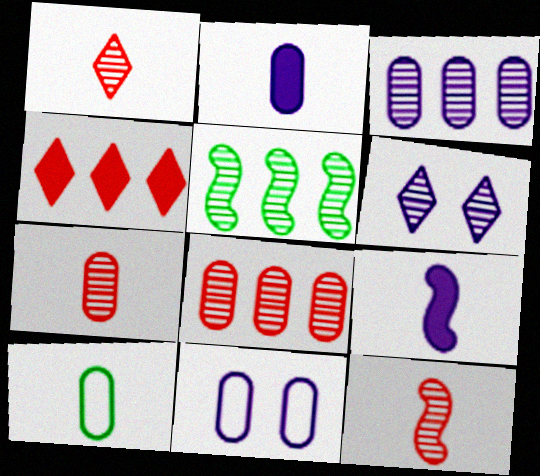[[1, 7, 12], 
[1, 9, 10], 
[2, 3, 11], 
[2, 7, 10], 
[5, 6, 7]]